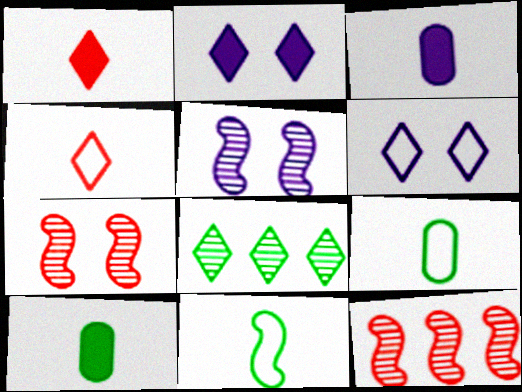[[1, 6, 8], 
[2, 4, 8], 
[2, 9, 12], 
[6, 10, 12]]